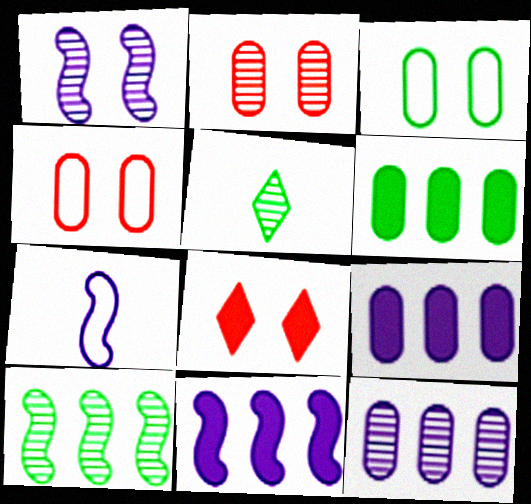[[1, 3, 8], 
[1, 7, 11], 
[4, 5, 11]]